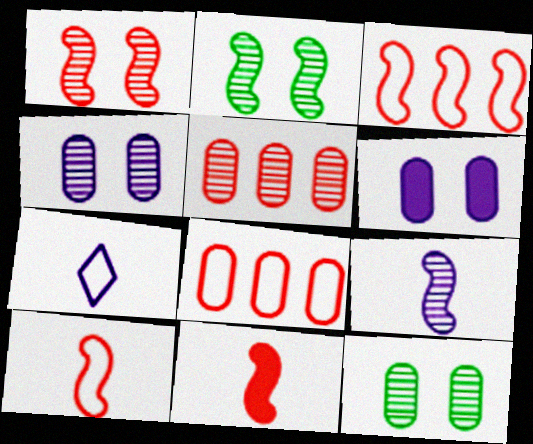[[1, 3, 11]]